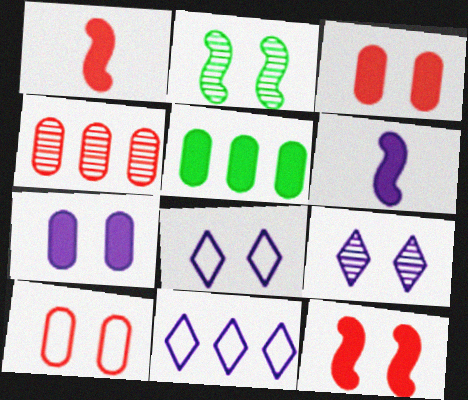[[2, 3, 8]]